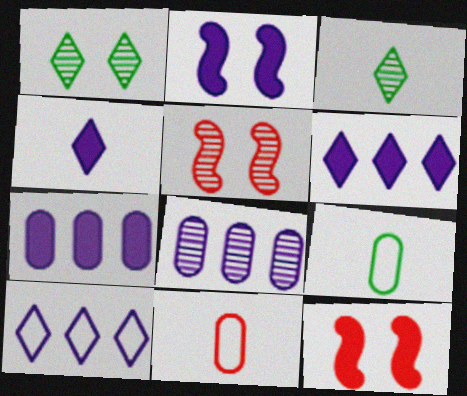[[2, 4, 7], 
[3, 5, 8], 
[5, 6, 9]]